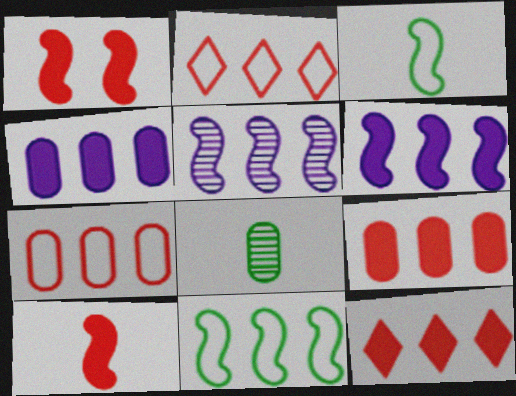[[1, 3, 5]]